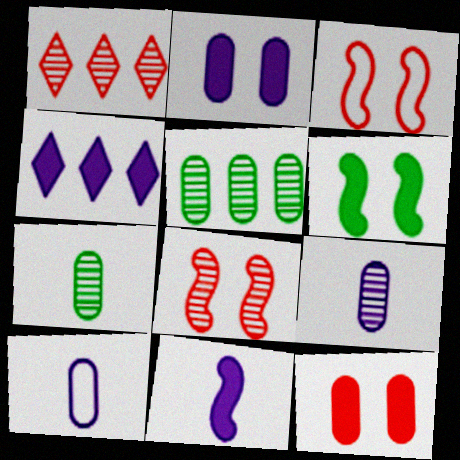[[1, 6, 10], 
[2, 4, 11], 
[3, 4, 7], 
[5, 10, 12]]